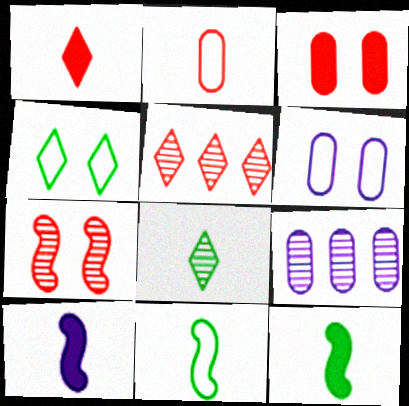[[2, 8, 10], 
[5, 6, 12], 
[7, 8, 9]]